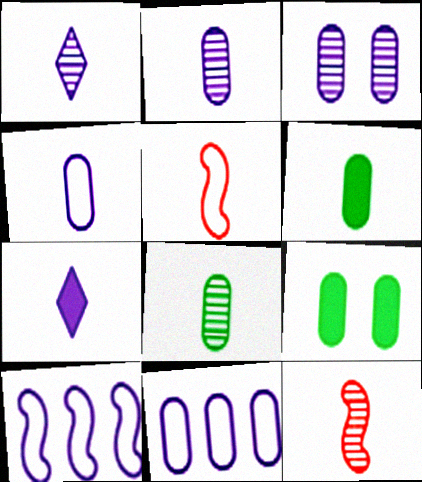[[1, 5, 6], 
[1, 8, 12], 
[3, 7, 10], 
[5, 7, 8]]